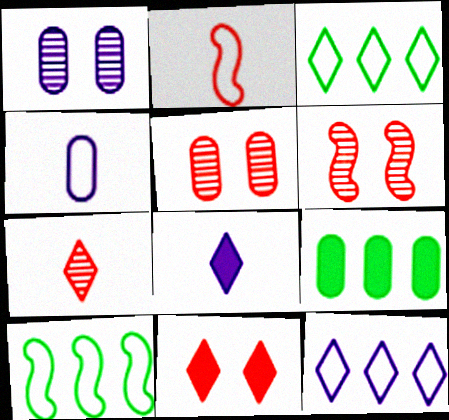[[4, 5, 9], 
[5, 8, 10]]